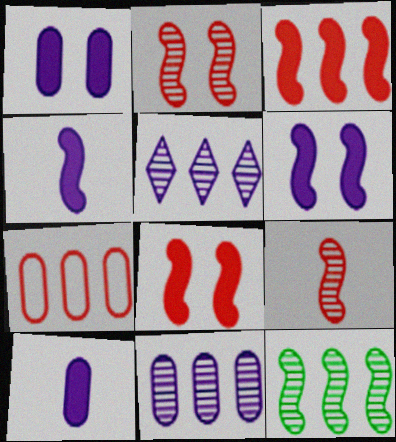[]